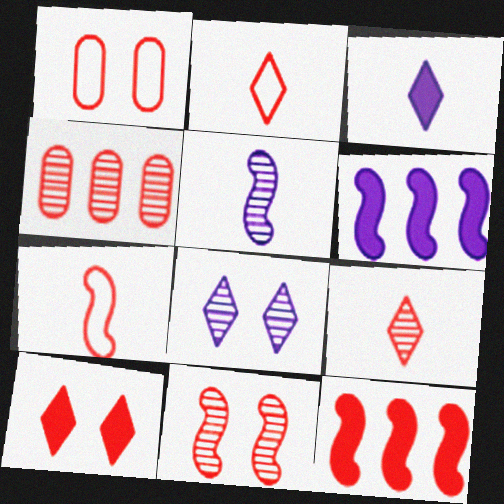[[1, 9, 12], 
[1, 10, 11], 
[4, 7, 10], 
[4, 9, 11], 
[7, 11, 12]]